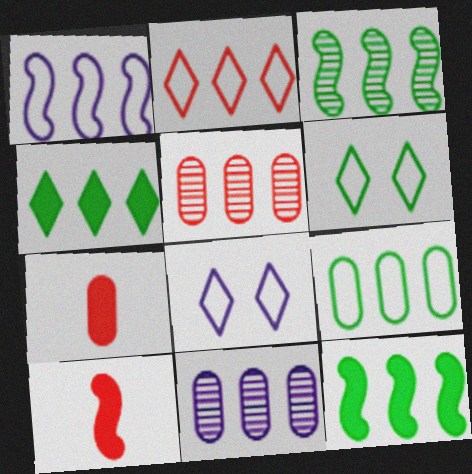[[1, 2, 9], 
[1, 4, 5], 
[2, 11, 12], 
[3, 4, 9], 
[3, 7, 8], 
[6, 10, 11]]